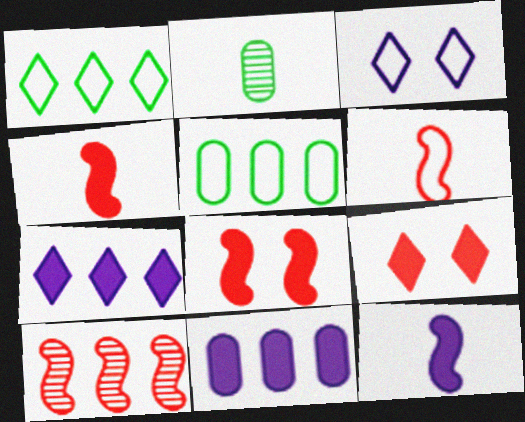[[1, 10, 11], 
[3, 5, 6], 
[5, 7, 10], 
[6, 8, 10]]